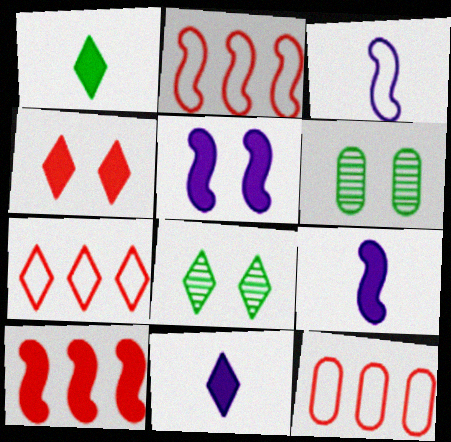[[2, 6, 11], 
[2, 7, 12], 
[6, 7, 9], 
[7, 8, 11], 
[8, 9, 12]]